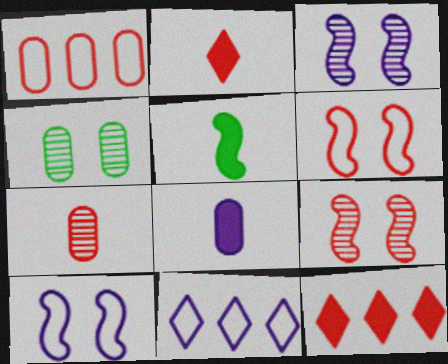[[1, 2, 9], 
[1, 4, 8], 
[2, 5, 8], 
[3, 8, 11], 
[6, 7, 12]]